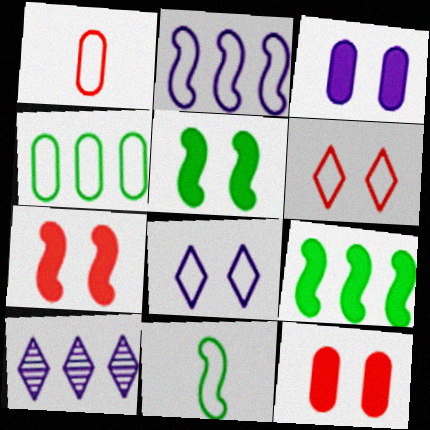[[1, 5, 10], 
[10, 11, 12]]